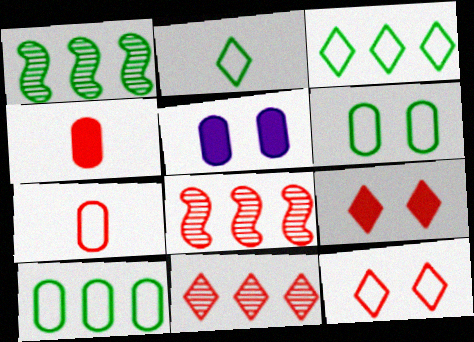[[2, 5, 8], 
[4, 8, 12], 
[7, 8, 9]]